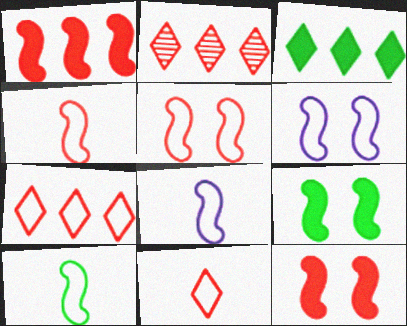[[4, 8, 10]]